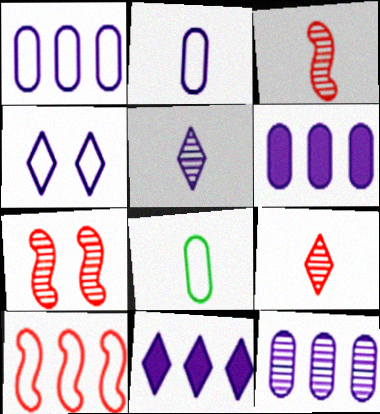[[1, 6, 12], 
[4, 5, 11], 
[4, 8, 10], 
[7, 8, 11]]